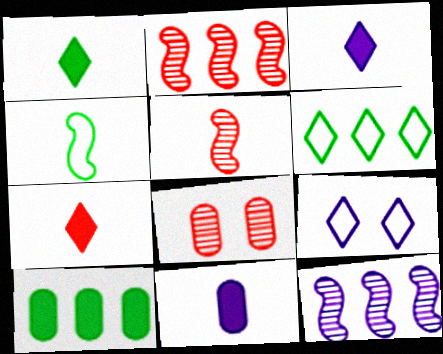[[1, 3, 7], 
[5, 9, 10], 
[9, 11, 12]]